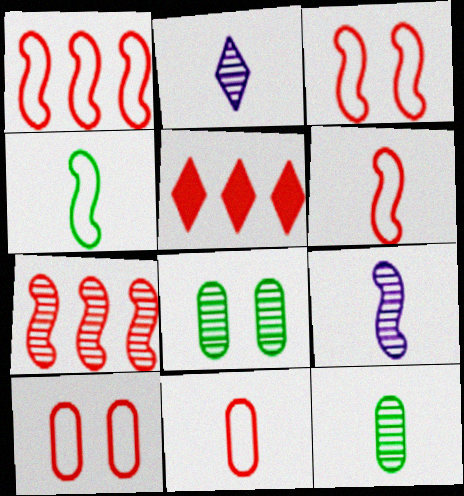[[1, 3, 6], 
[2, 7, 8]]